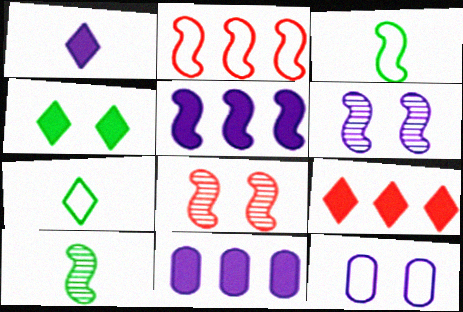[[1, 4, 9], 
[2, 7, 12], 
[3, 5, 8], 
[4, 8, 12], 
[7, 8, 11], 
[9, 10, 12]]